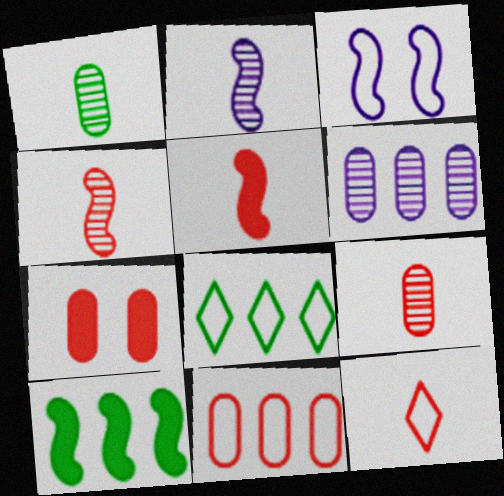[[2, 7, 8], 
[3, 4, 10], 
[5, 9, 12], 
[7, 9, 11]]